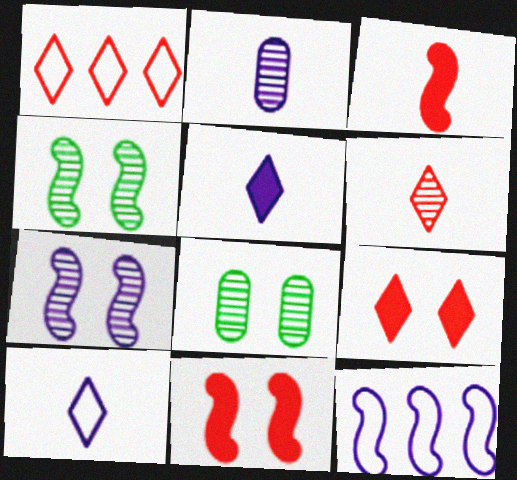[[1, 6, 9], 
[3, 4, 12]]